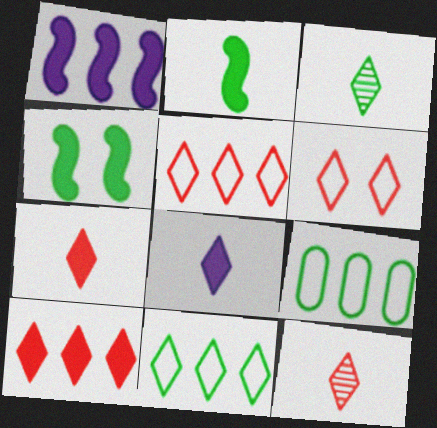[[3, 4, 9], 
[6, 10, 12]]